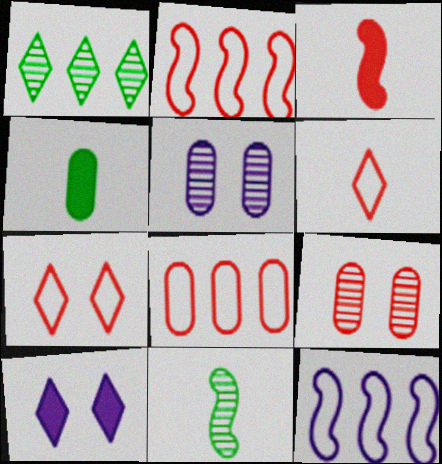[[1, 6, 10], 
[4, 5, 8], 
[8, 10, 11]]